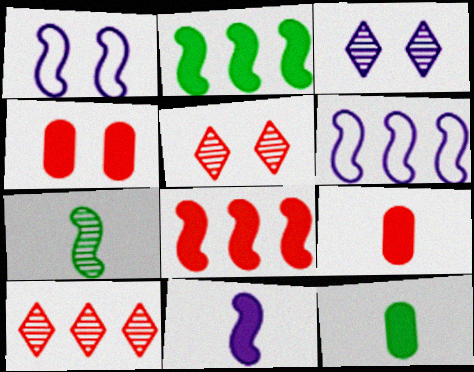[[1, 7, 8], 
[1, 10, 12], 
[5, 6, 12]]